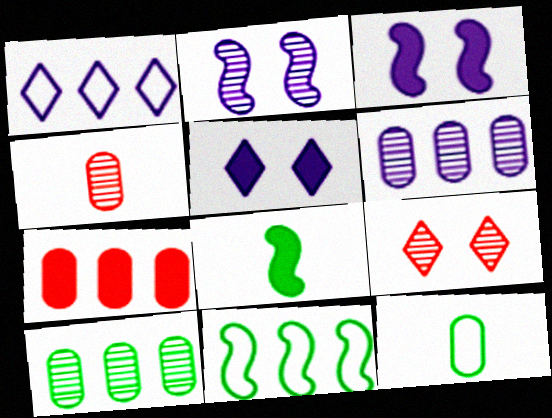[[4, 5, 11], 
[5, 7, 8]]